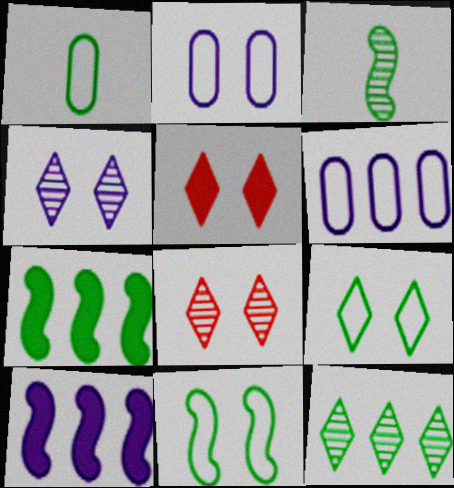[[1, 8, 10], 
[3, 5, 6], 
[3, 7, 11], 
[4, 5, 9]]